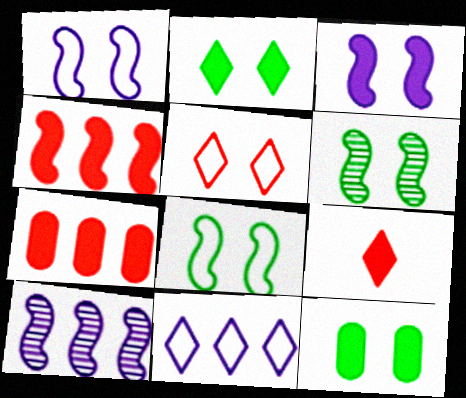[]